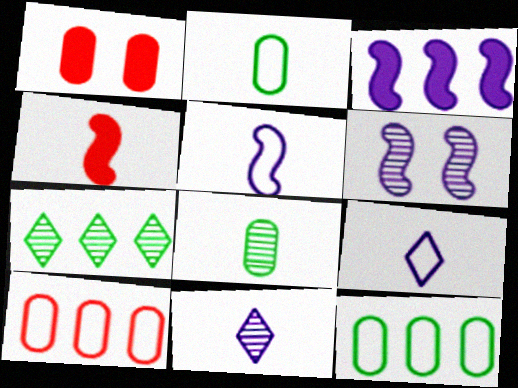[[1, 5, 7], 
[2, 4, 11], 
[3, 5, 6], 
[3, 7, 10], 
[4, 8, 9]]